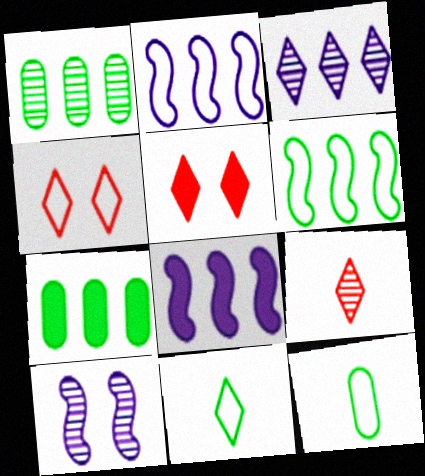[[1, 9, 10], 
[2, 4, 12], 
[3, 5, 11]]